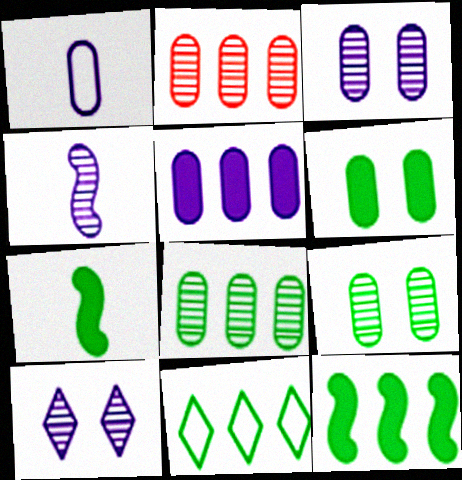[[1, 2, 6], 
[1, 3, 5], 
[7, 9, 11], 
[8, 11, 12]]